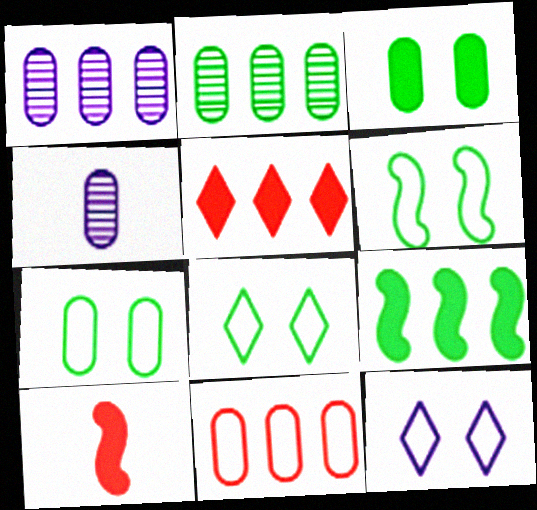[[1, 8, 10], 
[2, 10, 12], 
[3, 4, 11], 
[4, 5, 6], 
[6, 7, 8]]